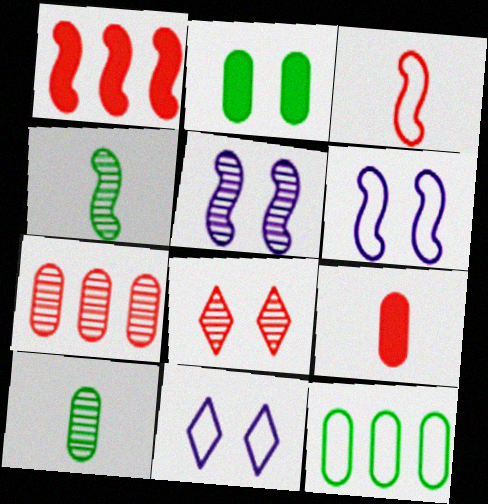[[1, 4, 6], 
[1, 10, 11], 
[2, 6, 8], 
[2, 10, 12], 
[3, 11, 12]]